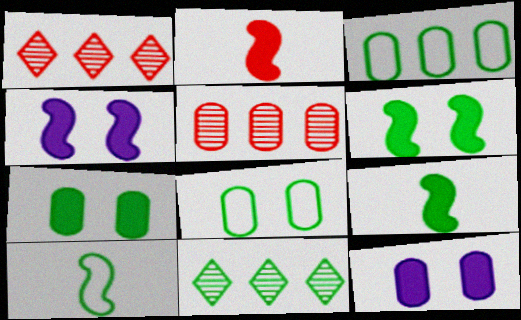[[1, 10, 12], 
[7, 10, 11], 
[8, 9, 11]]